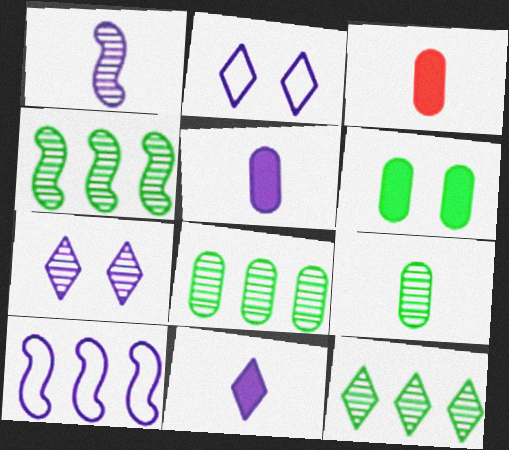[[2, 3, 4], 
[4, 8, 12], 
[5, 7, 10]]